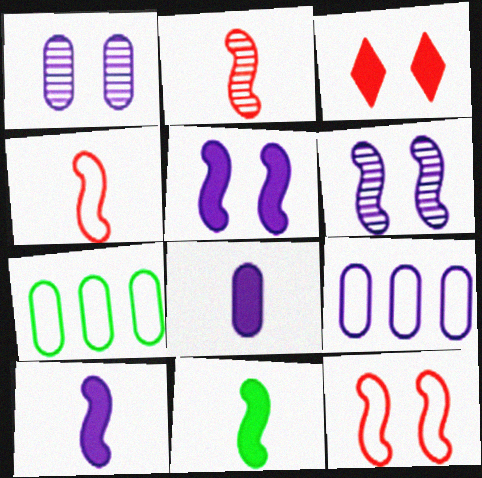[[1, 8, 9]]